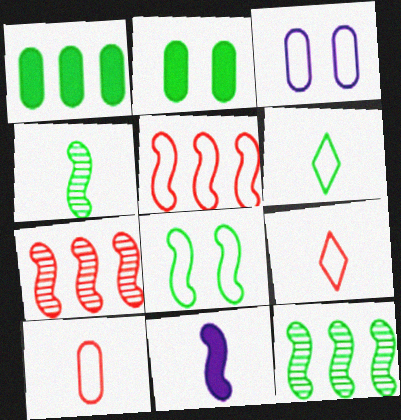[[2, 6, 12], 
[3, 5, 6], 
[7, 8, 11]]